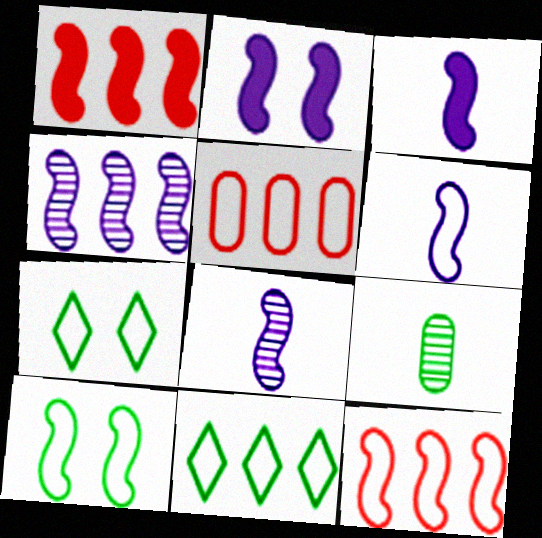[[1, 8, 10], 
[2, 4, 6], 
[3, 6, 8], 
[5, 6, 7], 
[6, 10, 12]]